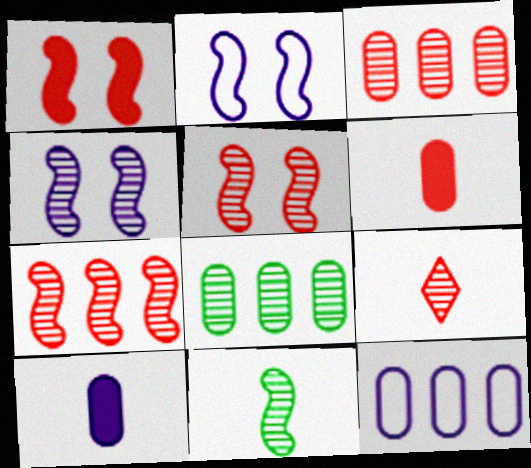[[3, 5, 9], 
[4, 7, 11], 
[4, 8, 9]]